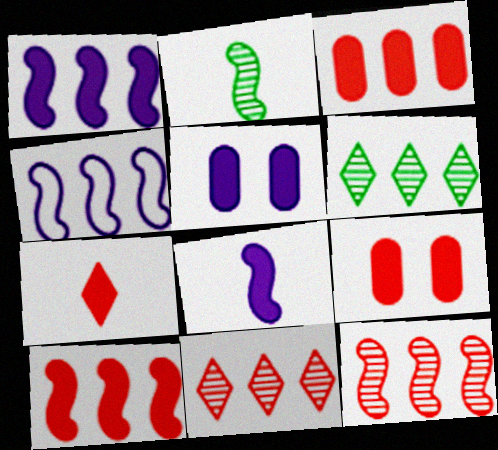[[3, 4, 6], 
[7, 9, 10]]